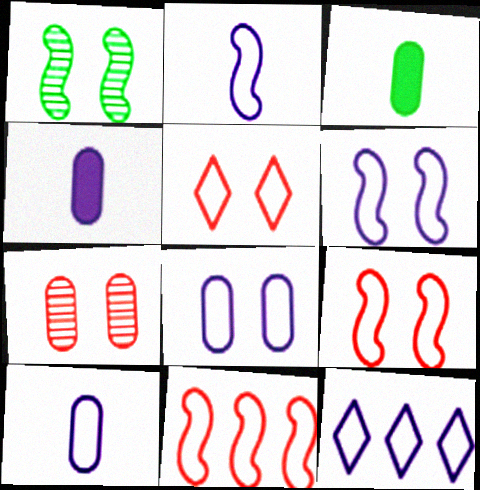[[2, 8, 12], 
[6, 10, 12]]